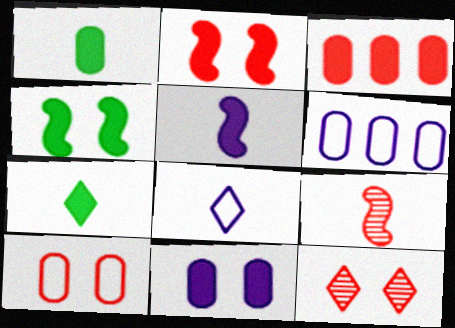[[1, 3, 11], 
[1, 8, 9], 
[2, 10, 12]]